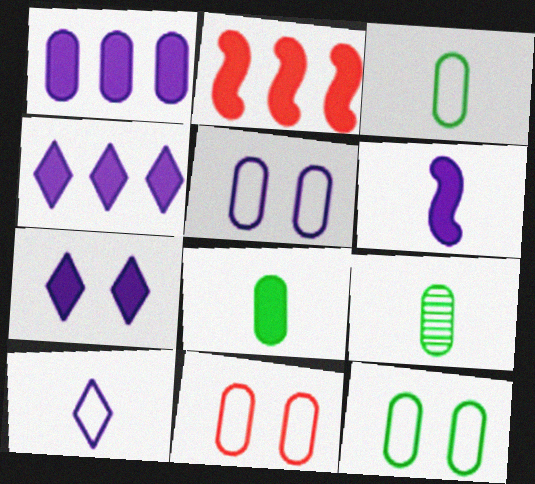[[1, 6, 7], 
[1, 9, 11], 
[2, 7, 8], 
[3, 8, 9], 
[5, 11, 12]]